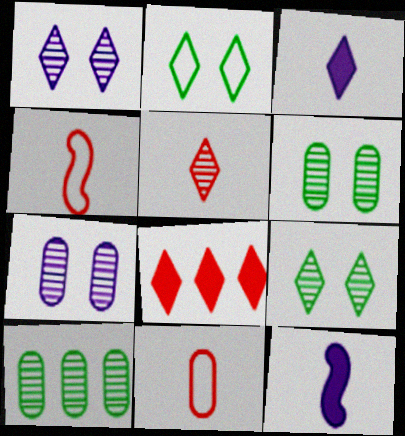[]